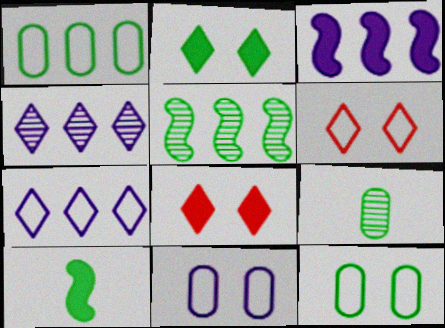[[3, 6, 9]]